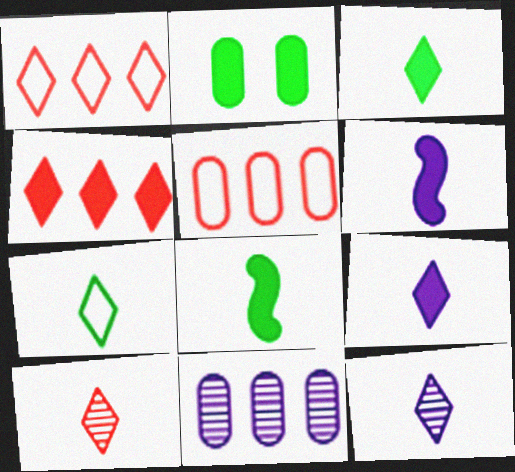[[2, 4, 6], 
[7, 9, 10]]